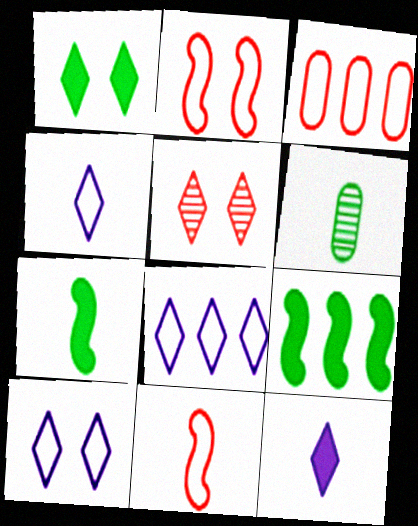[[1, 5, 10], 
[4, 8, 10], 
[6, 11, 12]]